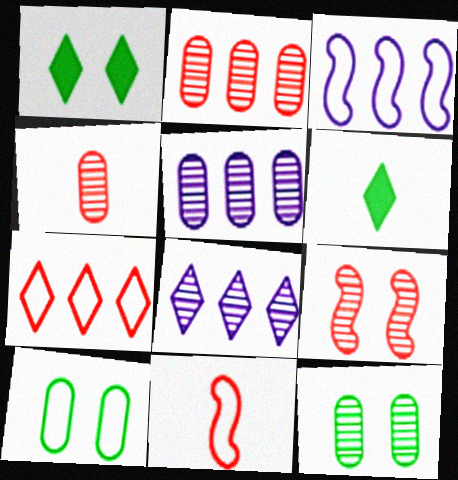[[1, 3, 4], 
[1, 5, 11], 
[4, 5, 12]]